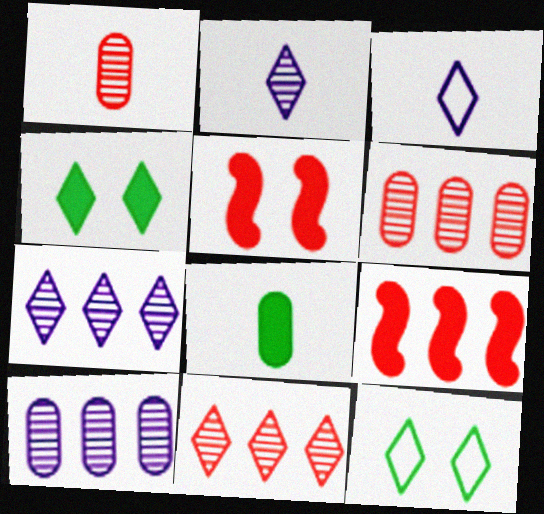[[3, 4, 11]]